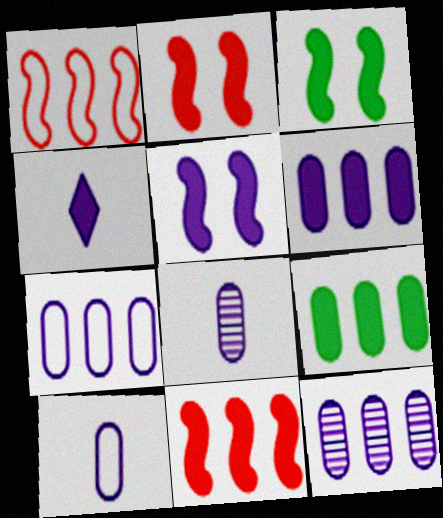[[2, 3, 5], 
[2, 4, 9], 
[4, 5, 6], 
[6, 7, 12]]